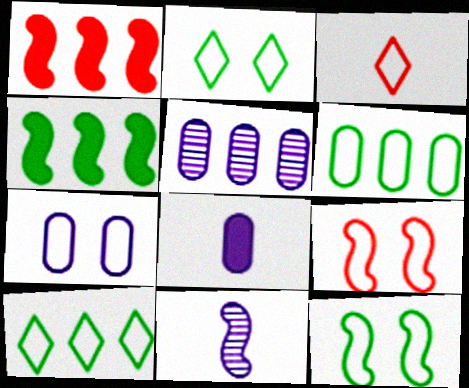[[1, 5, 10], 
[1, 11, 12], 
[2, 7, 9], 
[4, 9, 11], 
[5, 7, 8]]